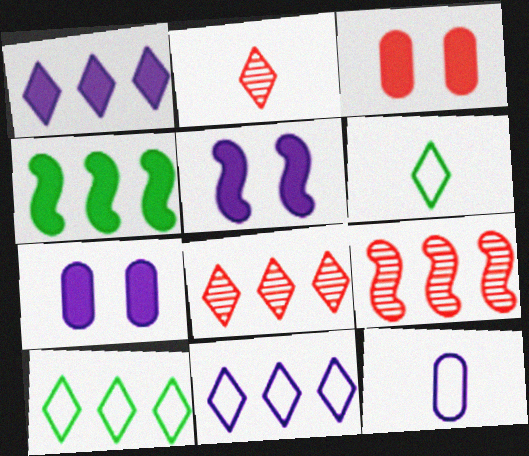[[1, 8, 10], 
[6, 7, 9]]